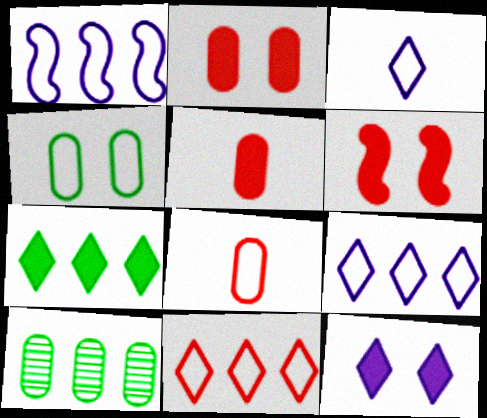[[3, 6, 10]]